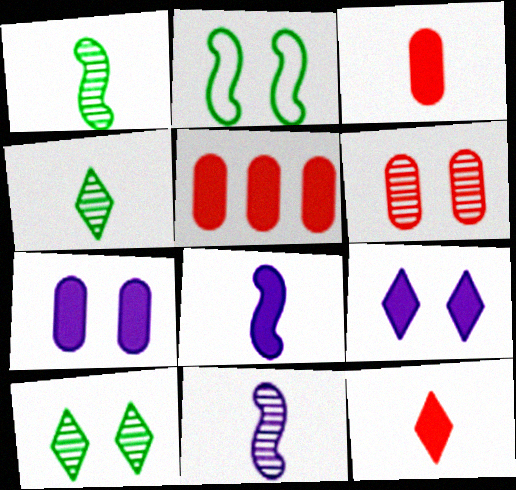[[2, 6, 9]]